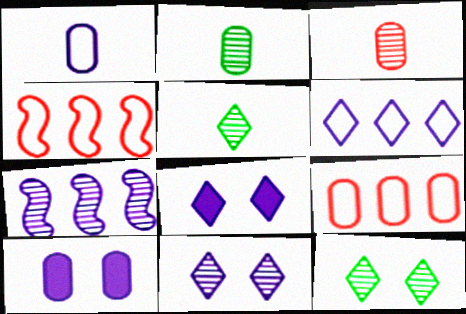[[1, 7, 8], 
[2, 4, 8], 
[2, 9, 10], 
[3, 7, 12], 
[4, 5, 10]]